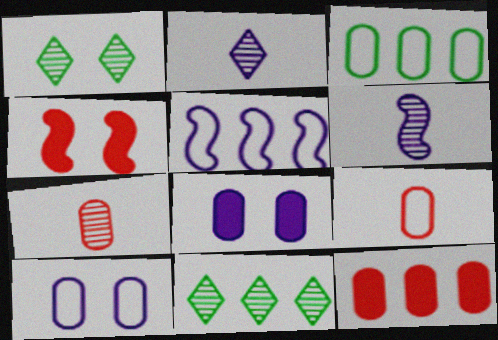[[1, 4, 10], 
[2, 3, 4], 
[2, 5, 8], 
[3, 7, 8], 
[3, 9, 10], 
[5, 11, 12]]